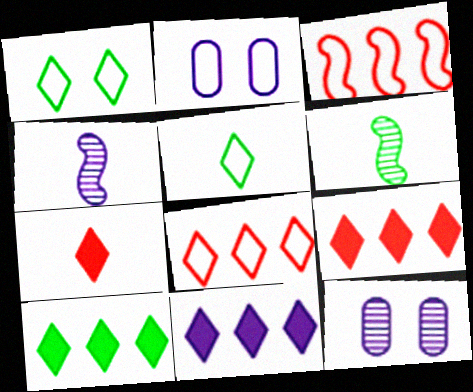[[2, 3, 5], 
[2, 4, 11], 
[2, 6, 9], 
[9, 10, 11]]